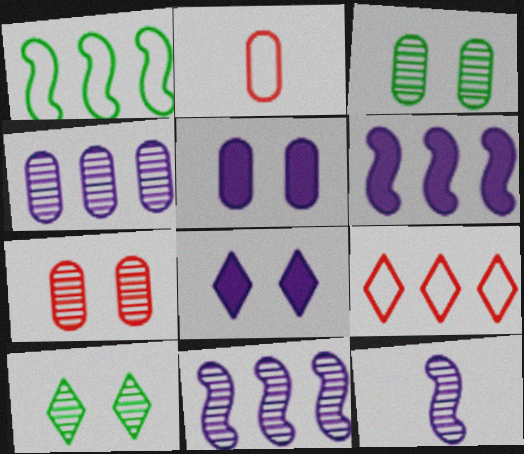[[2, 6, 10]]